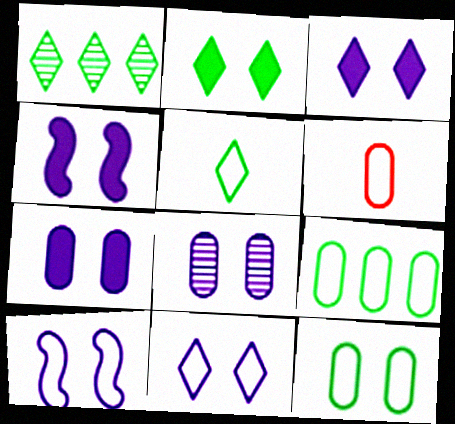[[1, 2, 5], 
[1, 4, 6], 
[3, 4, 7], 
[3, 8, 10], 
[4, 8, 11]]